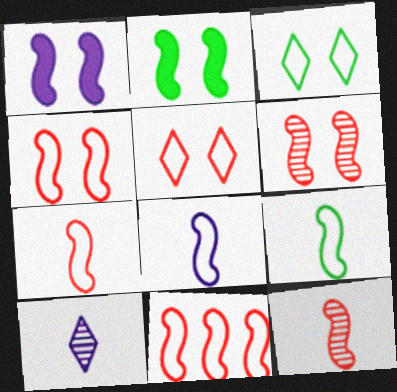[[4, 7, 11], 
[7, 8, 9]]